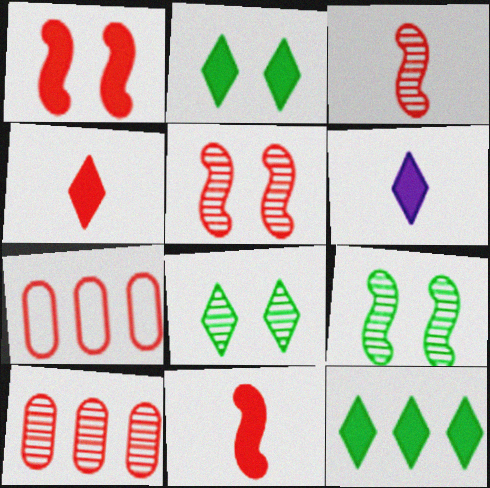[[4, 5, 7], 
[6, 7, 9]]